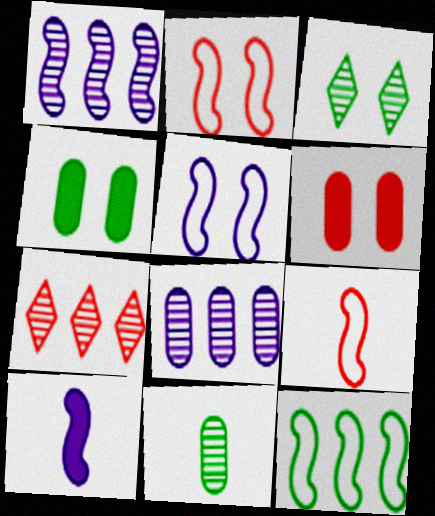[[1, 5, 10], 
[3, 5, 6], 
[5, 9, 12], 
[6, 7, 9]]